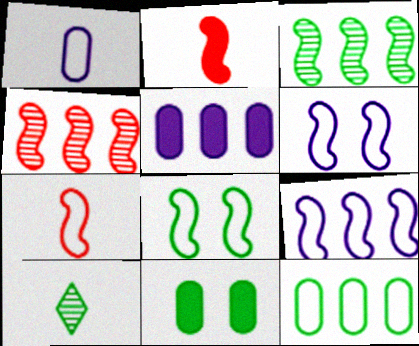[[1, 2, 10], 
[2, 3, 6], 
[7, 8, 9]]